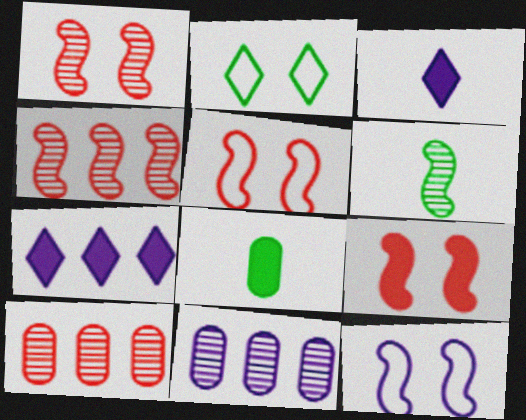[[1, 5, 9], 
[3, 11, 12], 
[7, 8, 9]]